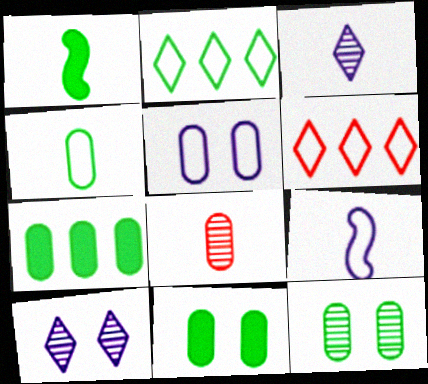[[1, 2, 12], 
[4, 7, 12], 
[5, 7, 8]]